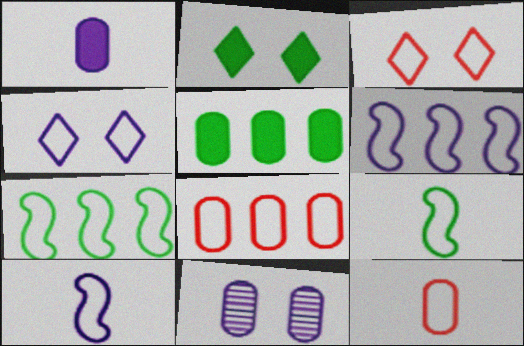[[4, 7, 12], 
[4, 8, 9], 
[5, 11, 12]]